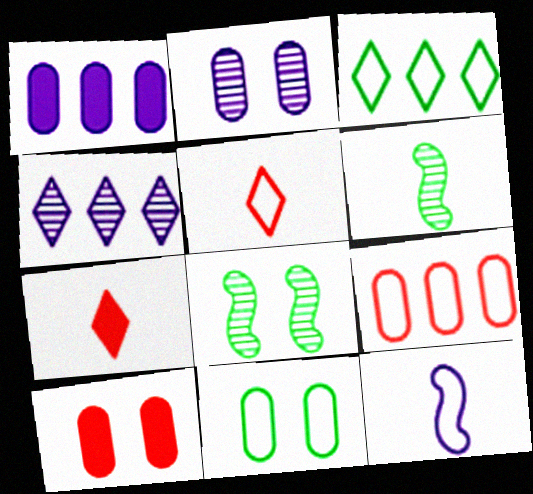[[1, 5, 8], 
[2, 10, 11]]